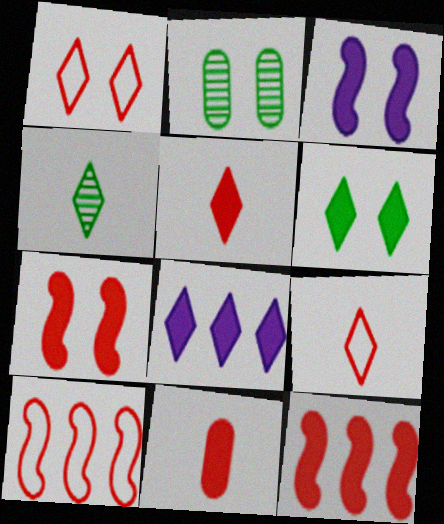[[1, 2, 3], 
[1, 4, 8], 
[5, 6, 8]]